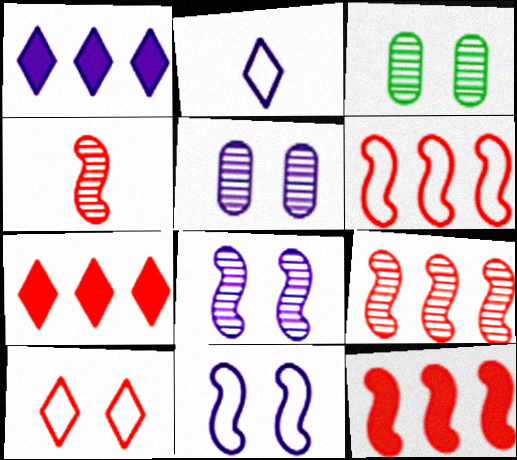[[2, 3, 12], 
[6, 9, 12]]